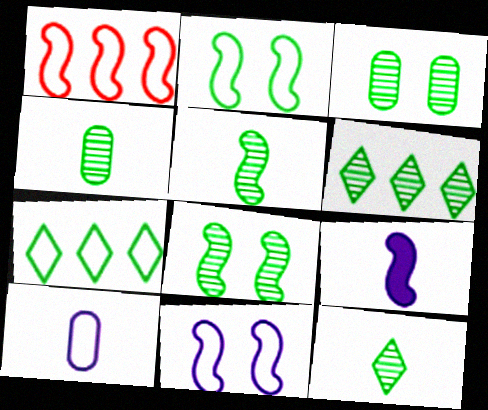[[1, 8, 9], 
[3, 5, 6], 
[4, 5, 12], 
[4, 6, 8]]